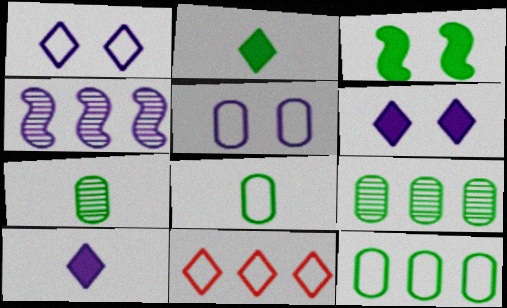[[4, 5, 10]]